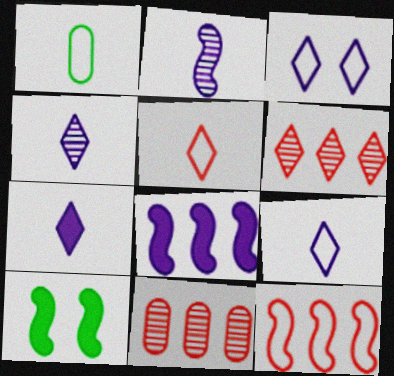[[1, 3, 12], 
[2, 10, 12], 
[4, 7, 9], 
[9, 10, 11]]